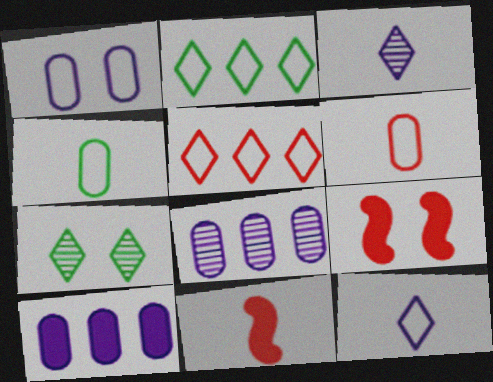[[1, 7, 9], 
[3, 4, 11]]